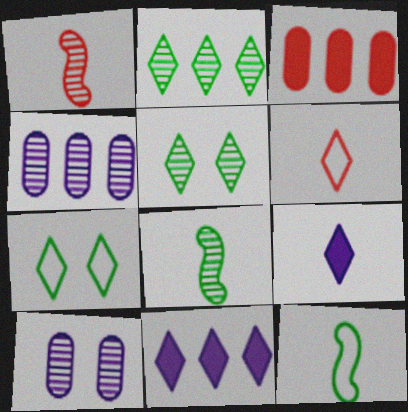[[1, 2, 10], 
[1, 4, 5], 
[5, 6, 11]]